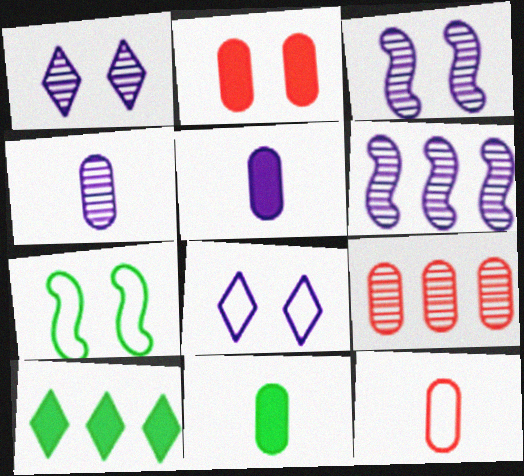[[1, 2, 7], 
[1, 4, 6], 
[2, 9, 12], 
[3, 10, 12], 
[4, 11, 12], 
[5, 6, 8]]